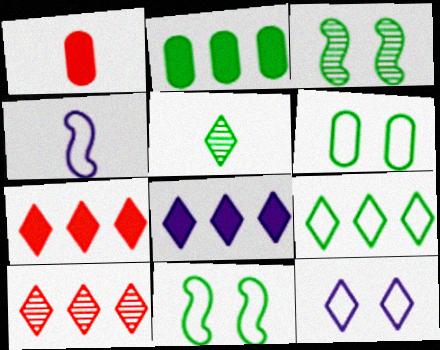[[1, 4, 5], 
[2, 5, 11], 
[5, 7, 12], 
[8, 9, 10]]